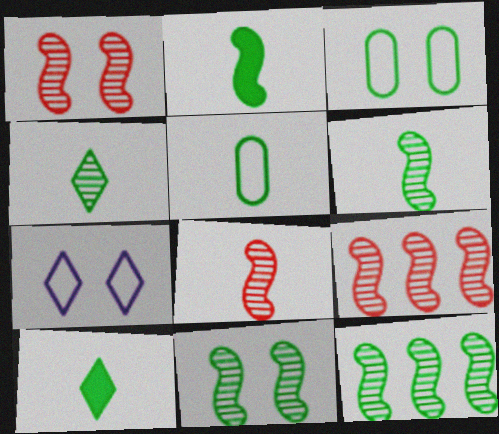[[1, 8, 9], 
[2, 4, 5], 
[3, 10, 12], 
[5, 6, 10], 
[6, 11, 12]]